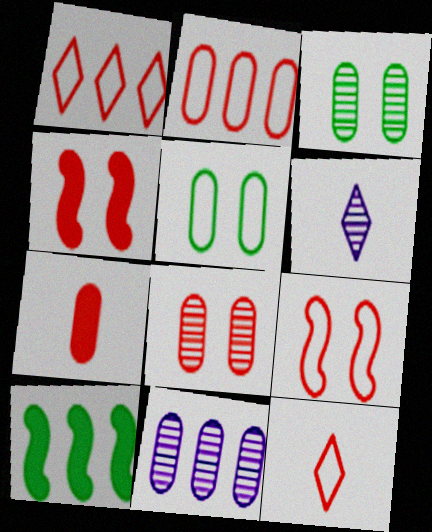[[1, 10, 11], 
[2, 7, 8], 
[2, 9, 12], 
[5, 7, 11]]